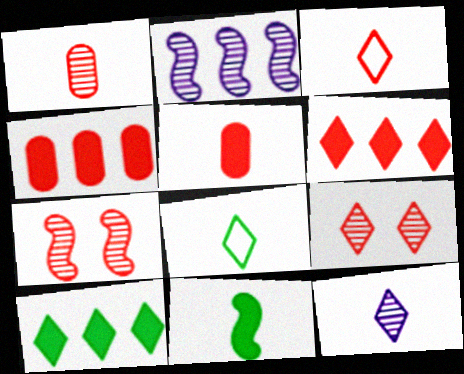[[3, 4, 7], 
[3, 6, 9]]